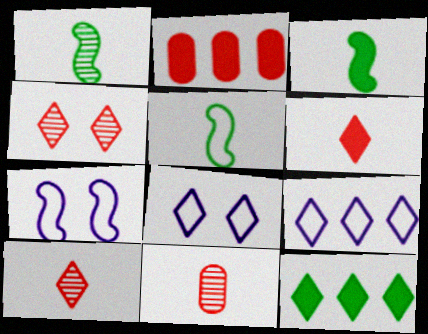[[1, 2, 8], 
[1, 3, 5], 
[7, 11, 12], 
[8, 10, 12]]